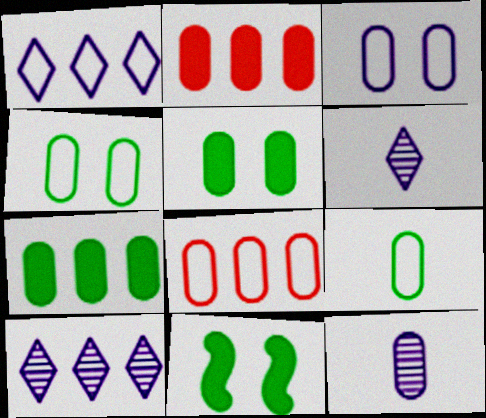[[2, 4, 12], 
[3, 8, 9], 
[5, 8, 12], 
[6, 8, 11]]